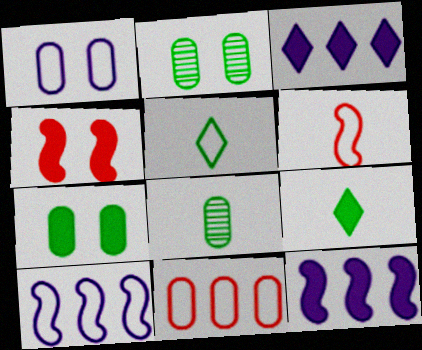[[2, 3, 6]]